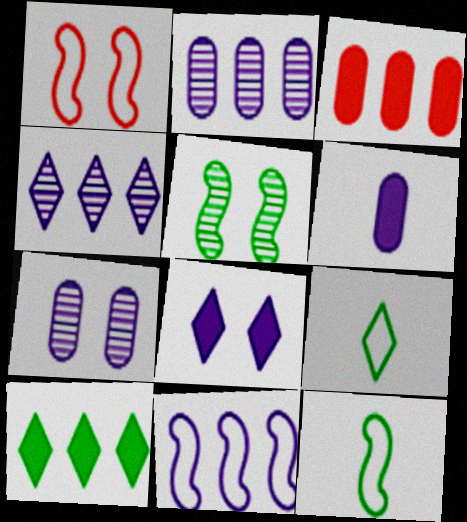[[1, 11, 12]]